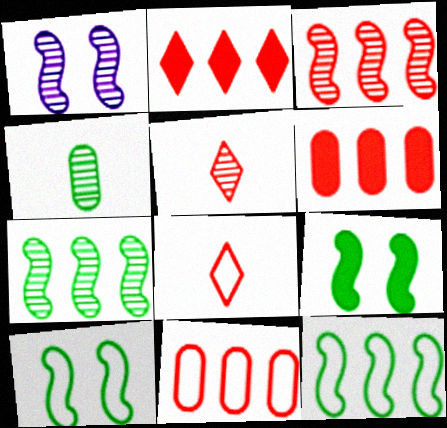[[2, 3, 11]]